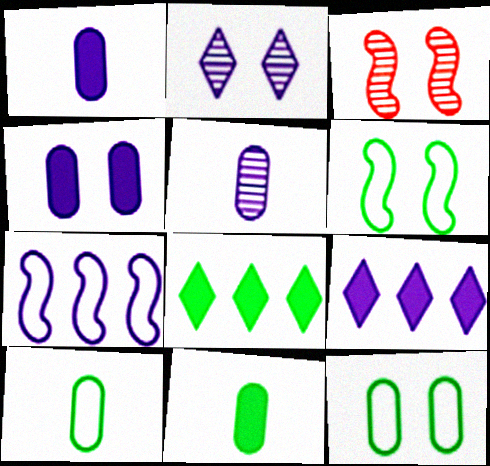[[1, 2, 7], 
[3, 9, 10]]